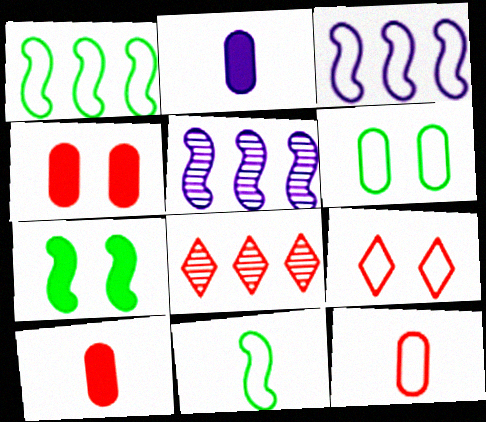[]